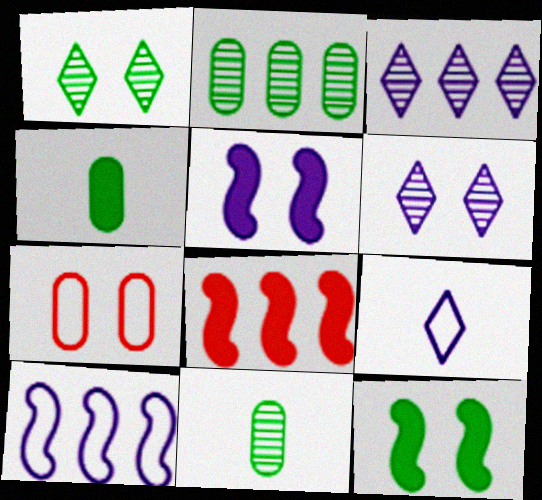[[1, 5, 7], 
[6, 7, 12]]